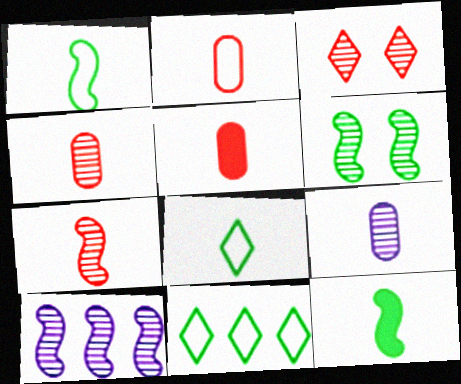[[2, 4, 5], 
[6, 7, 10]]